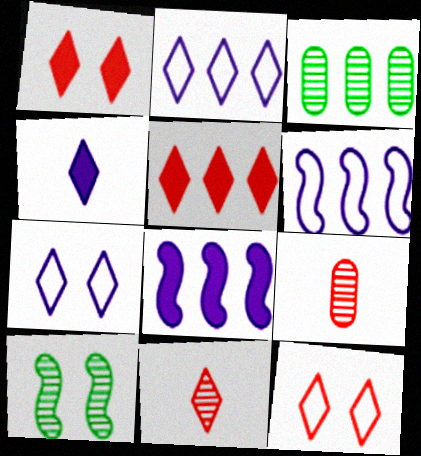[[3, 5, 6], 
[5, 11, 12]]